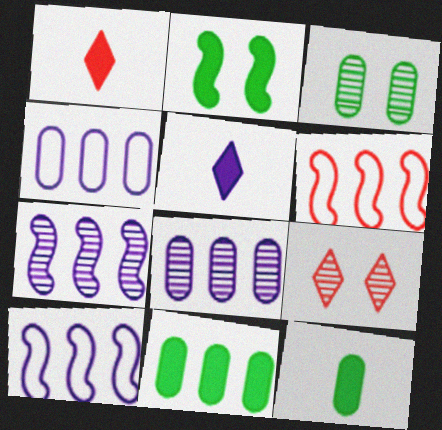[[1, 3, 10], 
[3, 5, 6], 
[9, 10, 12]]